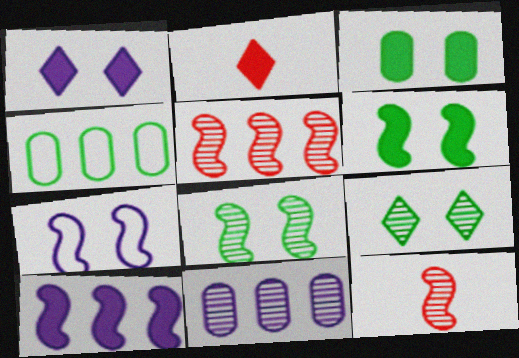[[1, 4, 12], 
[2, 3, 10], 
[9, 11, 12]]